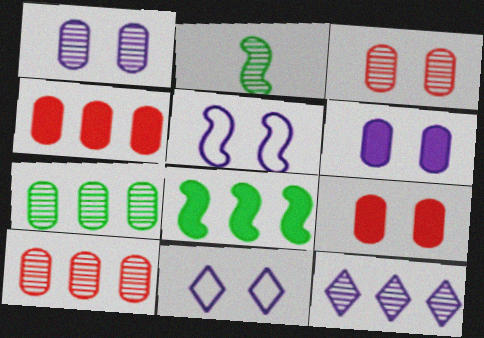[[2, 3, 12], 
[2, 4, 11]]